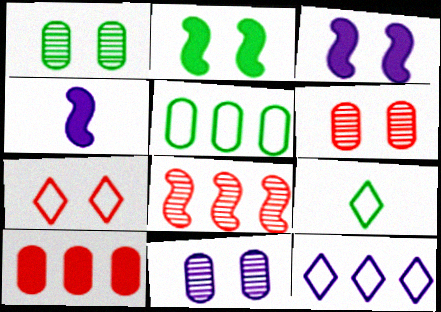[[1, 3, 7], 
[1, 6, 11], 
[2, 7, 11], 
[4, 11, 12], 
[7, 9, 12]]